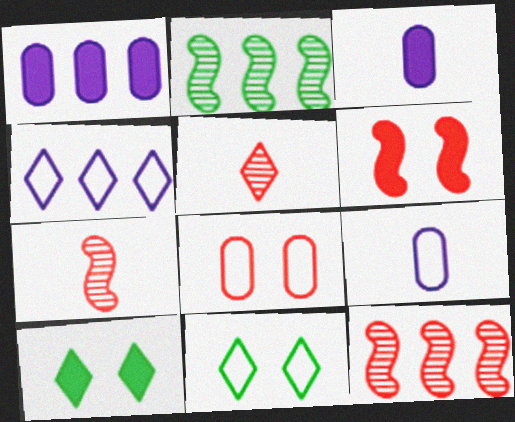[[1, 7, 11], 
[3, 11, 12], 
[4, 5, 10], 
[9, 10, 12]]